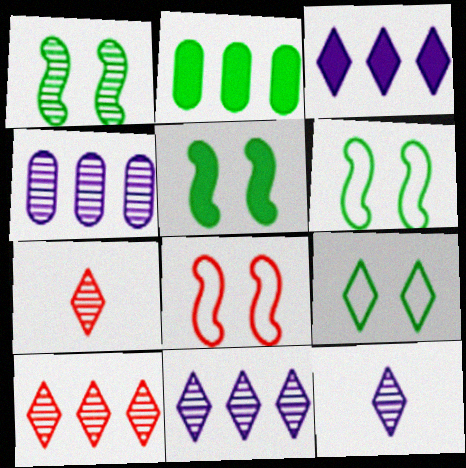[[1, 4, 7], 
[1, 5, 6], 
[2, 8, 12], 
[3, 7, 9]]